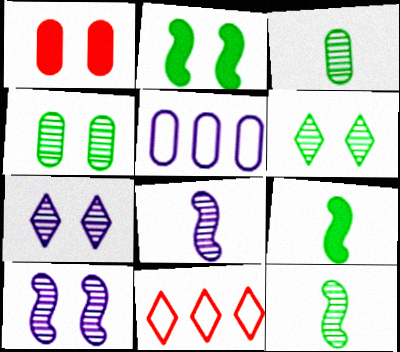[[1, 3, 5]]